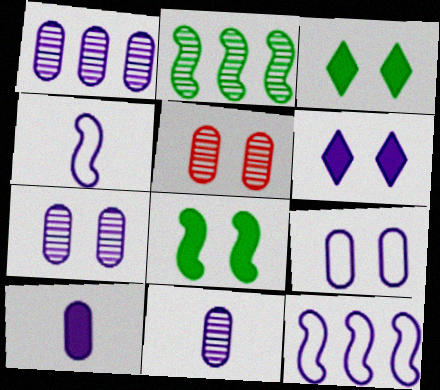[[1, 4, 6], 
[1, 7, 11], 
[1, 9, 10], 
[6, 11, 12]]